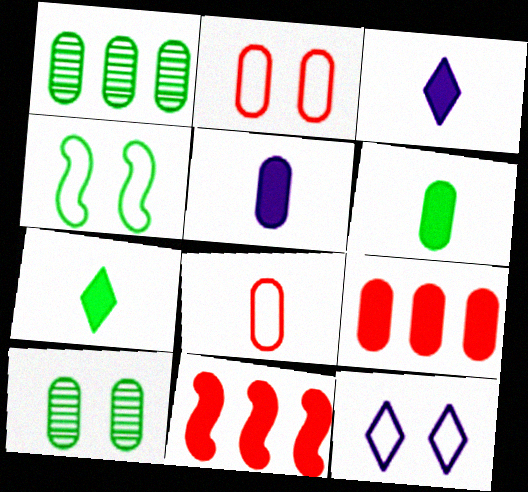[[1, 2, 5], 
[1, 4, 7], 
[2, 4, 12]]